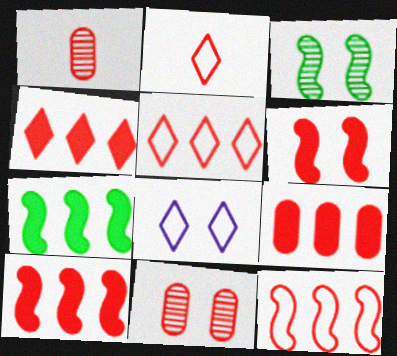[[1, 5, 6], 
[1, 7, 8], 
[2, 10, 11], 
[4, 9, 10]]